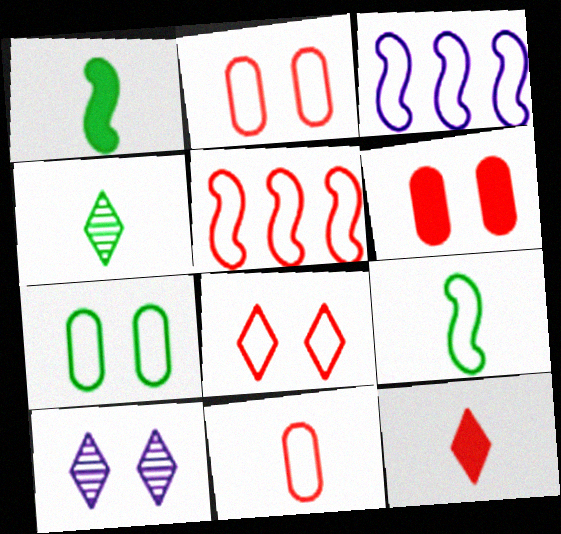[[3, 4, 6], 
[5, 8, 11]]